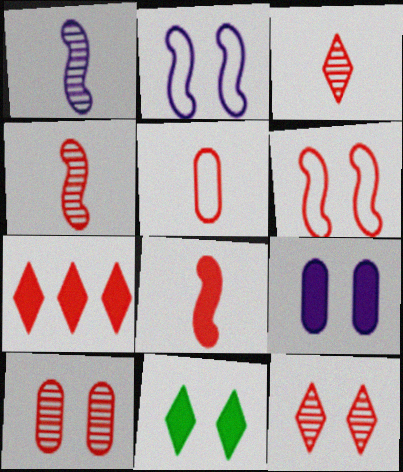[[2, 10, 11], 
[3, 5, 8]]